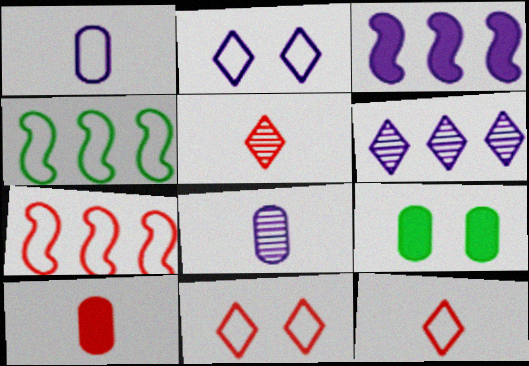[[1, 4, 11], 
[2, 3, 8]]